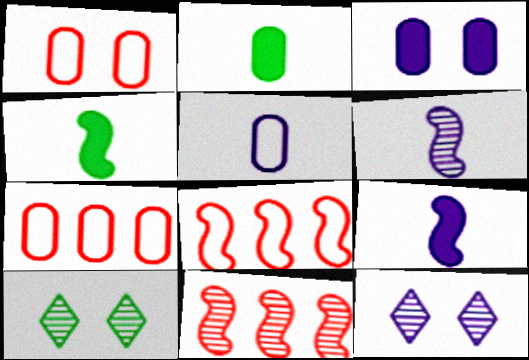[[2, 8, 12], 
[4, 7, 12], 
[7, 9, 10]]